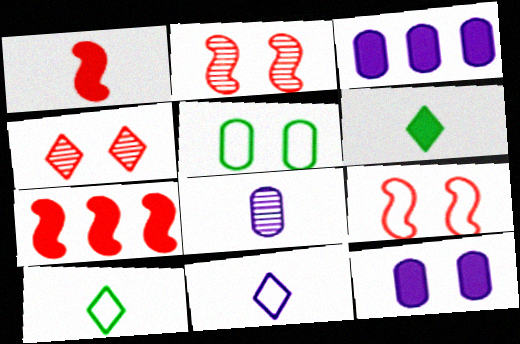[[1, 8, 10], 
[2, 3, 10], 
[6, 7, 12]]